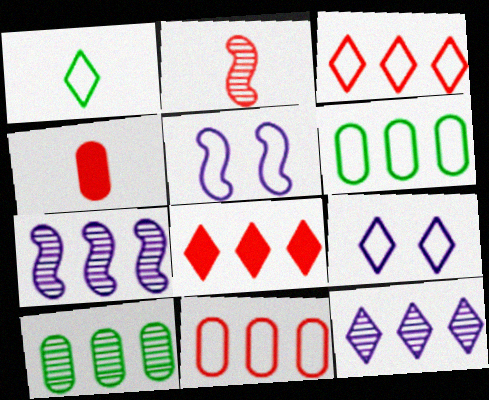[[1, 3, 9], 
[1, 5, 11], 
[6, 7, 8]]